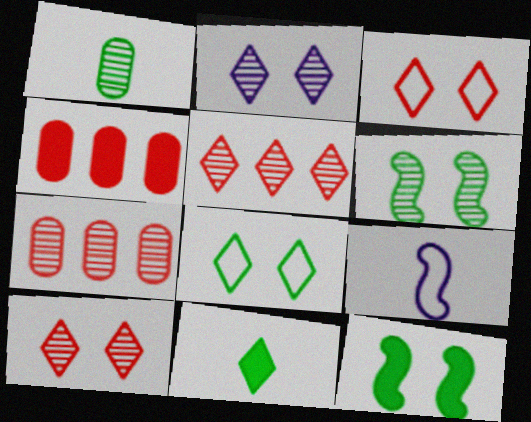[]